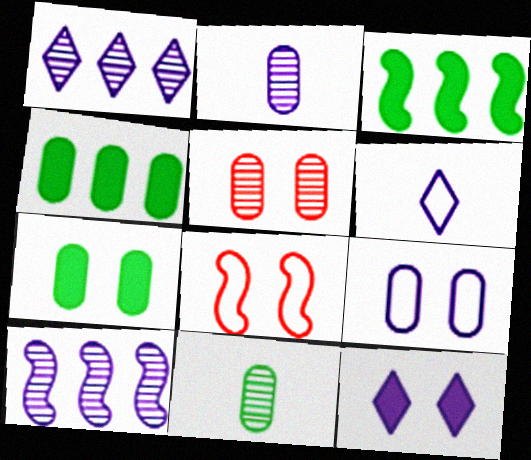[[1, 6, 12], 
[3, 5, 6], 
[5, 7, 9]]